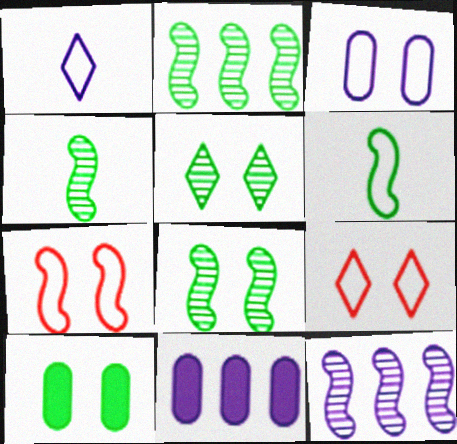[[2, 4, 8], 
[4, 9, 11]]